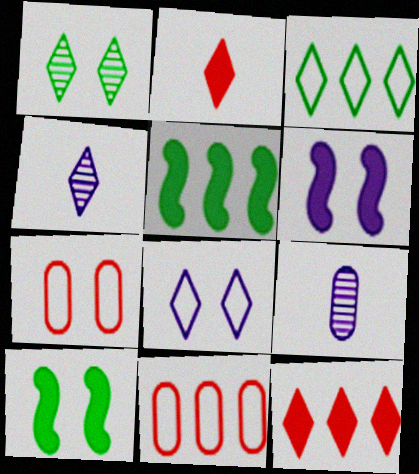[[1, 6, 7], 
[4, 5, 7], 
[4, 10, 11]]